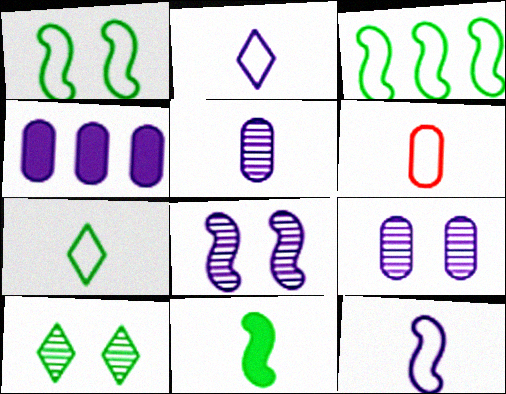[[2, 4, 8], 
[6, 7, 12]]